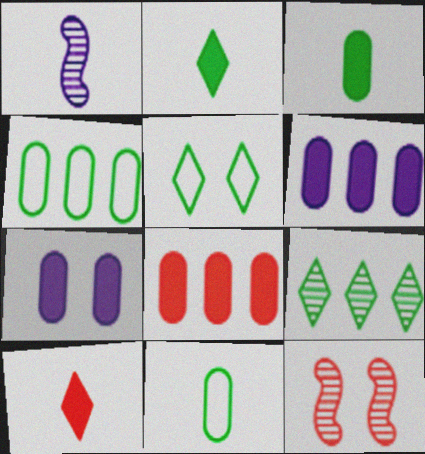[[1, 5, 8], 
[1, 10, 11], 
[2, 5, 9], 
[3, 7, 8], 
[5, 7, 12]]